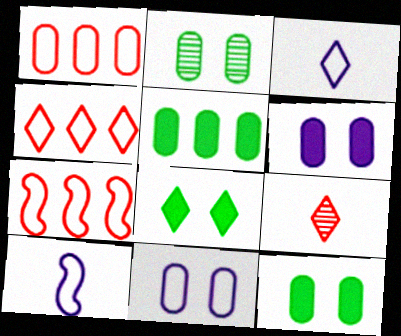[[1, 4, 7]]